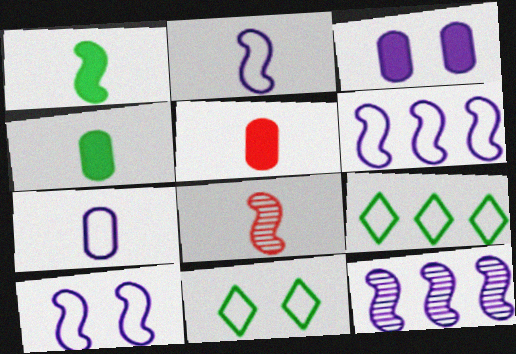[[1, 2, 8], 
[2, 6, 10], 
[3, 8, 9], 
[5, 11, 12]]